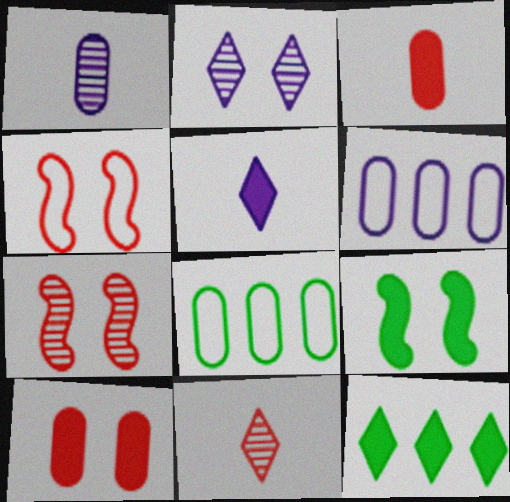[[1, 4, 12], 
[1, 8, 10], 
[5, 7, 8], 
[6, 9, 11]]